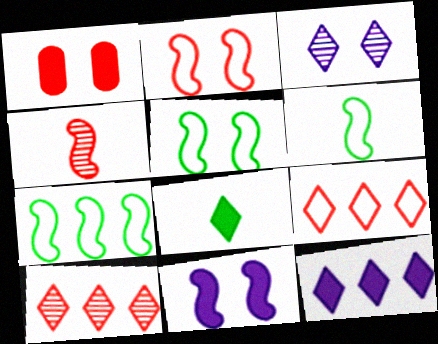[[1, 3, 5], 
[1, 4, 9], 
[3, 8, 9], 
[4, 7, 11], 
[5, 6, 7]]